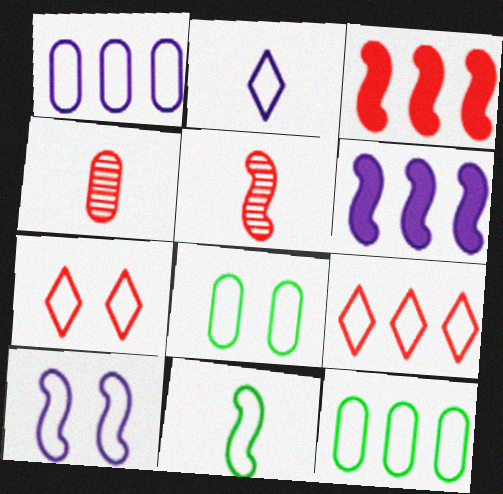[[1, 2, 10], 
[1, 7, 11], 
[3, 4, 7], 
[7, 8, 10]]